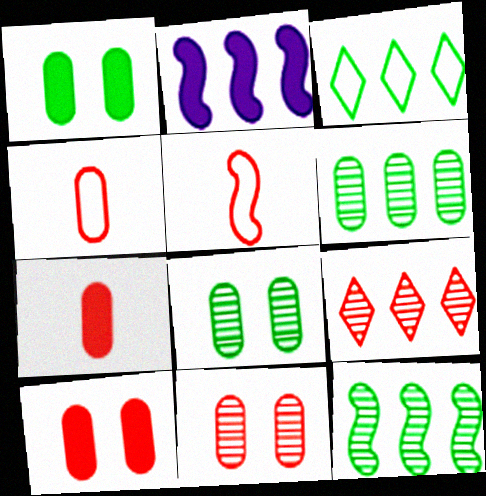[[5, 9, 10]]